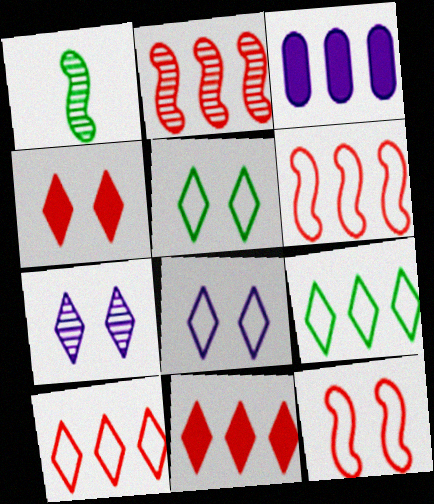[[2, 3, 9], 
[4, 5, 7]]